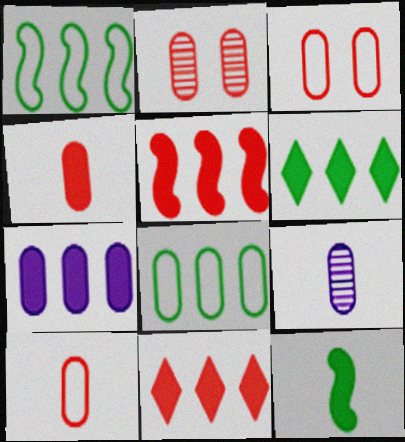[[5, 6, 7]]